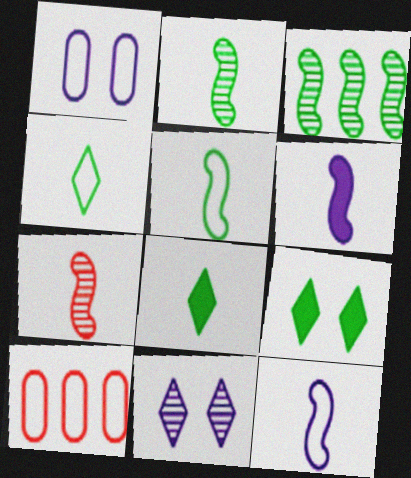[[5, 6, 7]]